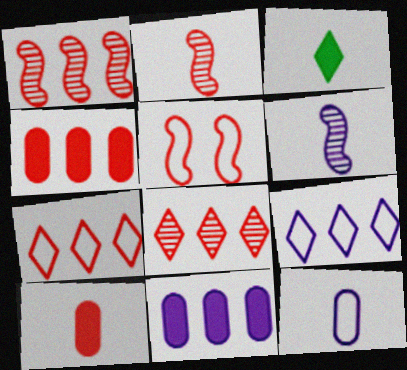[[1, 4, 7], 
[2, 3, 12], 
[5, 8, 10]]